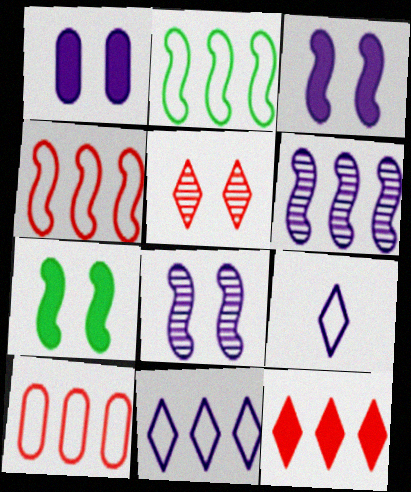[[1, 6, 9], 
[2, 10, 11]]